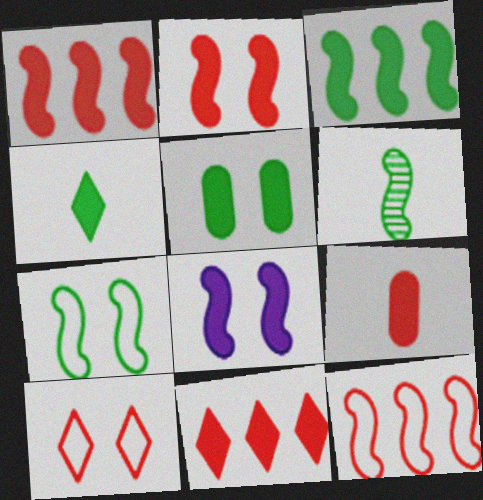[[2, 9, 11], 
[3, 4, 5], 
[3, 6, 7], 
[6, 8, 12]]